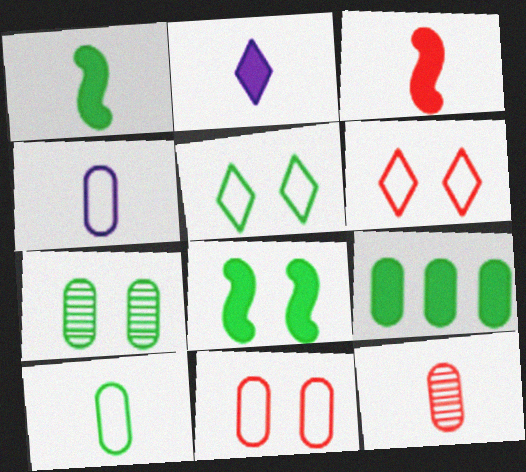[[5, 7, 8], 
[7, 9, 10]]